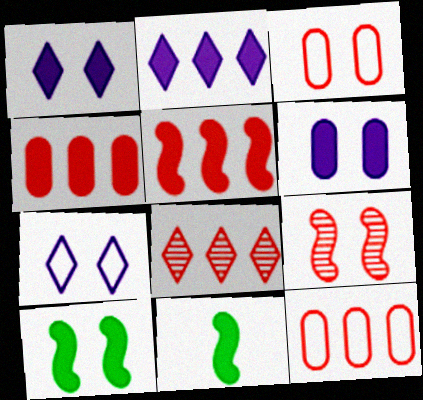[[1, 4, 11], 
[5, 8, 12]]